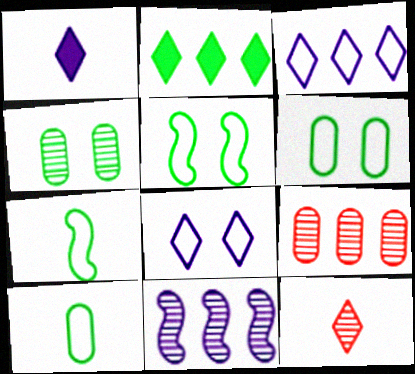[[1, 5, 9], 
[2, 4, 7], 
[2, 8, 12], 
[4, 11, 12]]